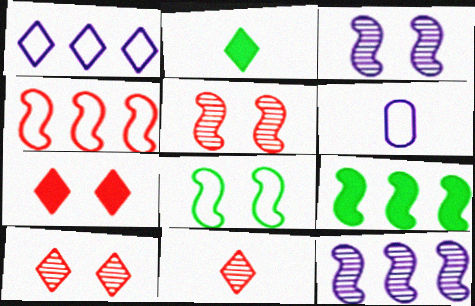[[1, 2, 10], 
[4, 9, 12], 
[6, 9, 10]]